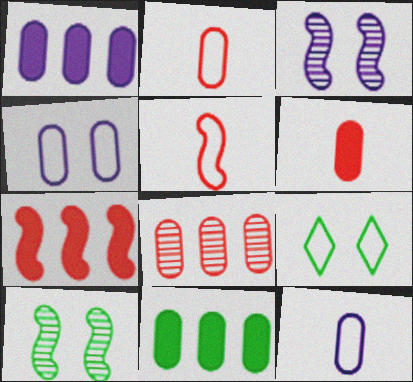[]